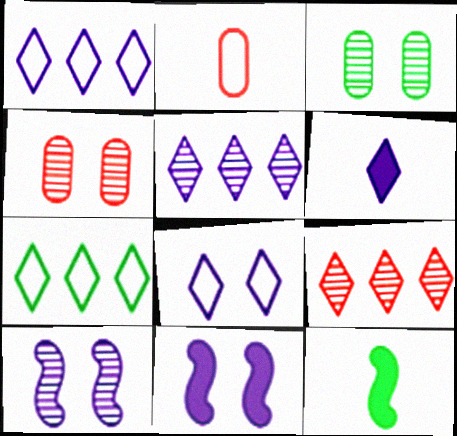[[1, 4, 12], 
[3, 7, 12], 
[5, 6, 8]]